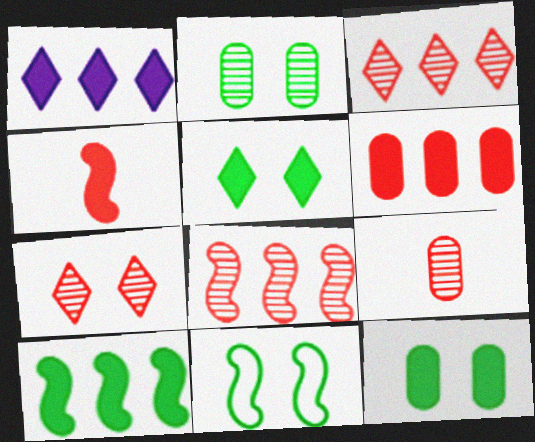[[1, 4, 12], 
[1, 6, 10], 
[1, 9, 11], 
[2, 5, 11], 
[7, 8, 9]]